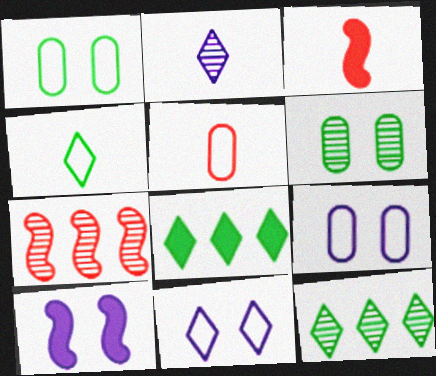[[2, 6, 7], 
[3, 9, 12], 
[5, 10, 12]]